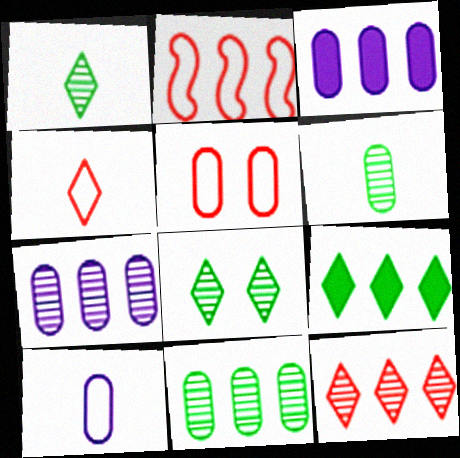[[2, 4, 5], 
[2, 7, 9], 
[3, 5, 6]]